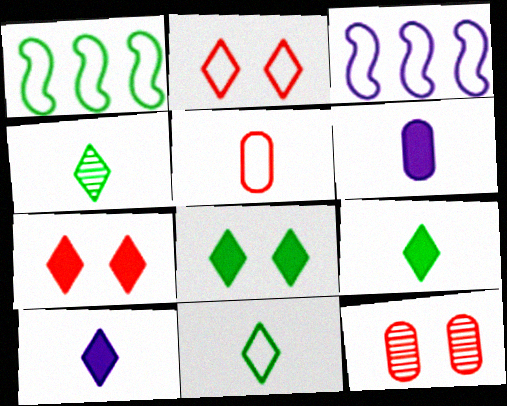[[1, 10, 12], 
[3, 9, 12], 
[4, 9, 11]]